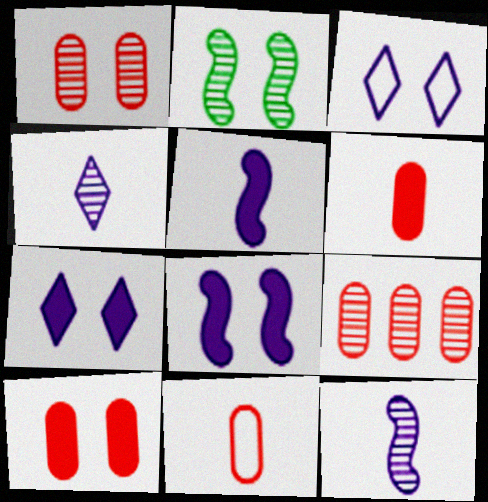[[2, 3, 10], 
[2, 4, 9], 
[9, 10, 11]]